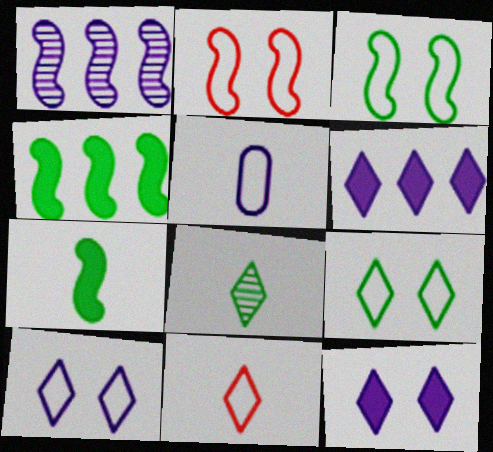[[1, 2, 7], 
[1, 5, 12]]